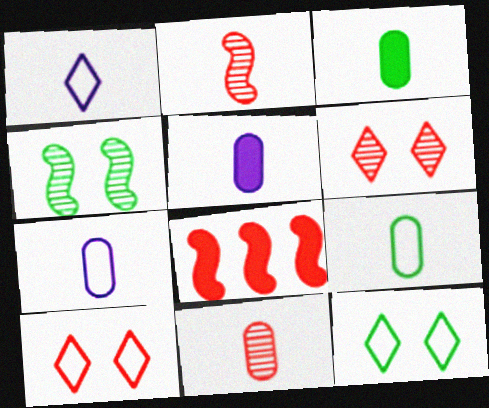[[1, 2, 3], 
[3, 7, 11], 
[5, 9, 11], 
[8, 10, 11]]